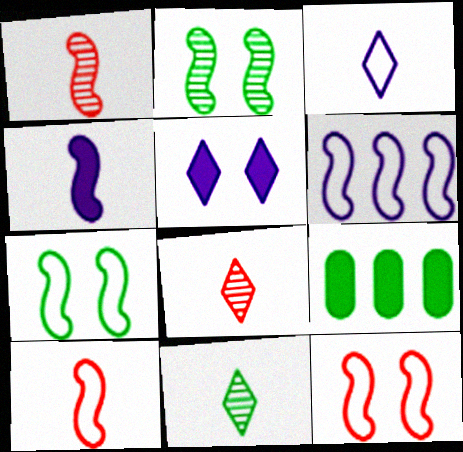[[6, 7, 10], 
[7, 9, 11]]